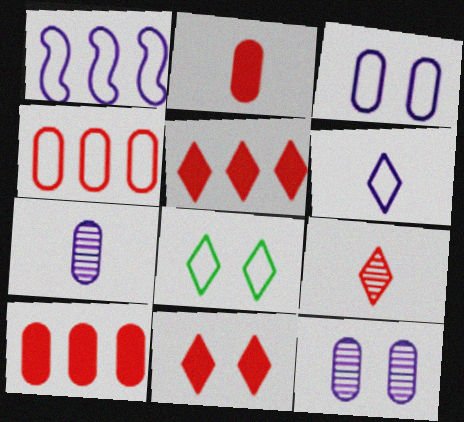[[1, 3, 6]]